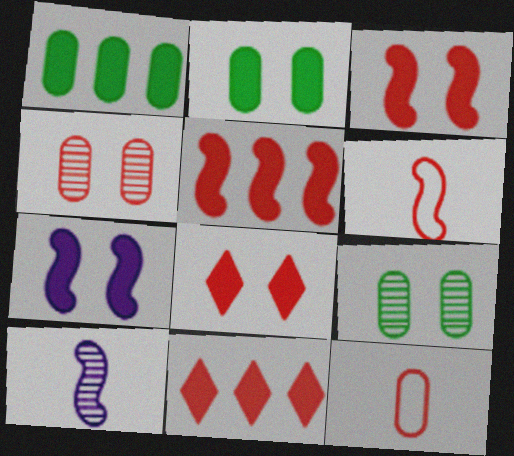[[2, 7, 8], 
[4, 6, 11]]